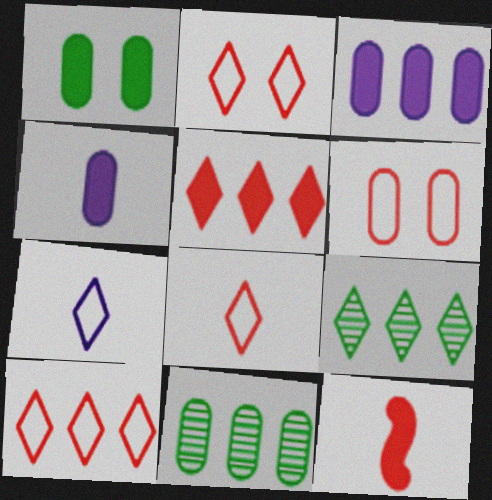[[2, 8, 10], 
[4, 6, 11]]